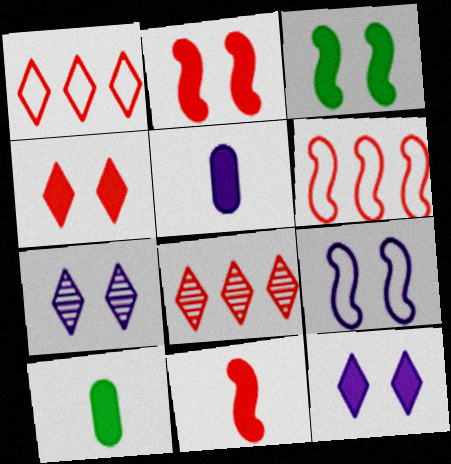[[6, 7, 10], 
[8, 9, 10]]